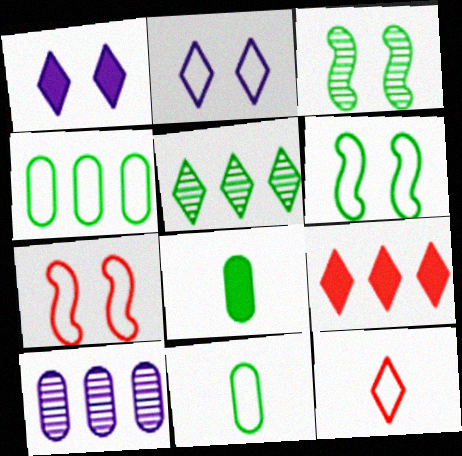[[1, 5, 12], 
[5, 6, 8]]